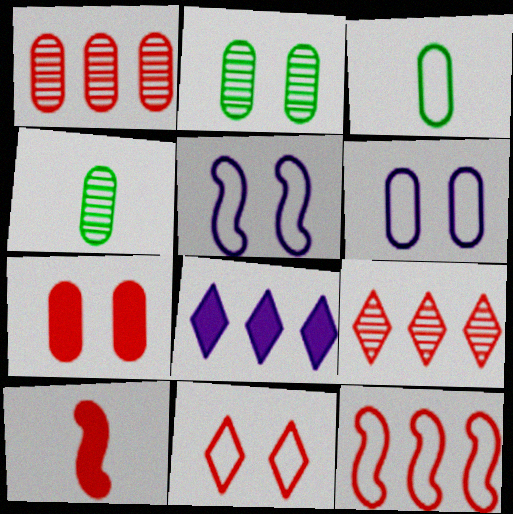[[1, 10, 11], 
[2, 6, 7]]